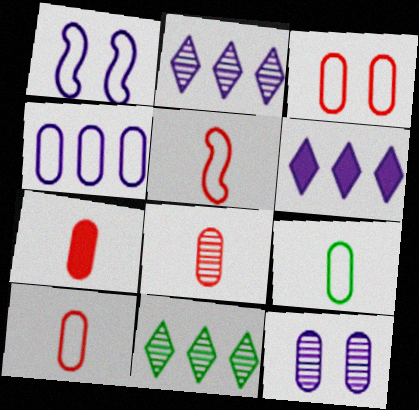[[1, 7, 11], 
[3, 4, 9], 
[7, 8, 10]]